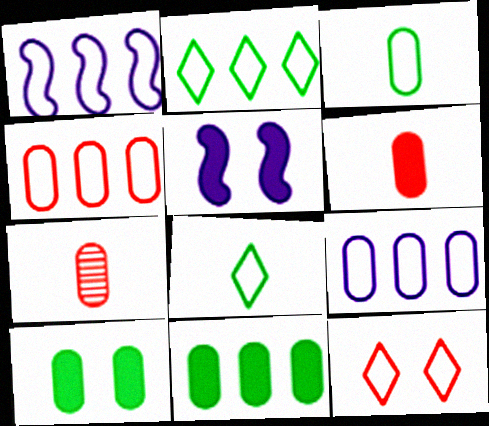[[1, 2, 4], 
[1, 3, 12], 
[2, 5, 7], 
[7, 9, 10]]